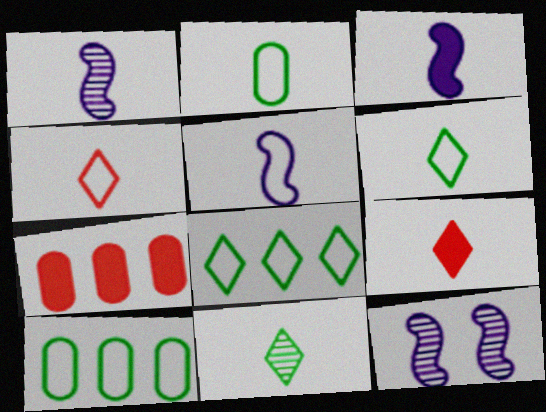[[1, 2, 9], 
[1, 3, 5], 
[2, 4, 5], 
[6, 7, 12], 
[9, 10, 12]]